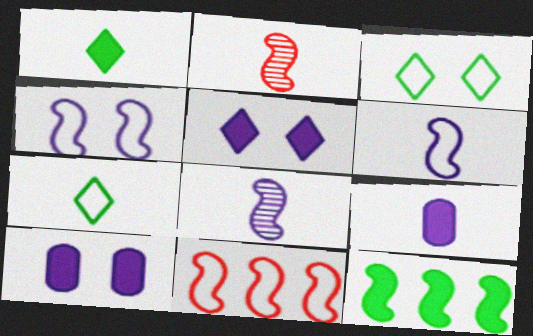[[2, 4, 12], 
[2, 7, 9]]